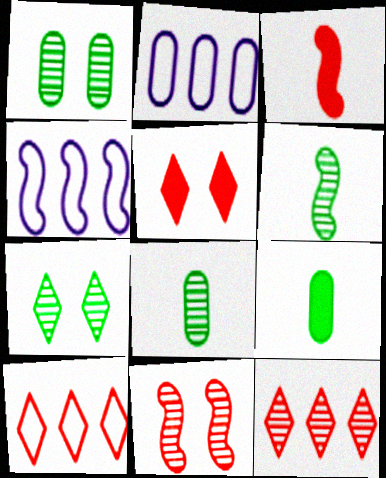[[2, 3, 7], 
[2, 5, 6], 
[4, 5, 8]]